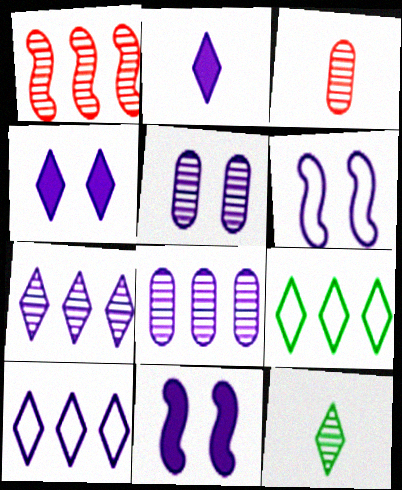[[1, 5, 12], 
[2, 6, 8], 
[3, 9, 11], 
[4, 5, 6]]